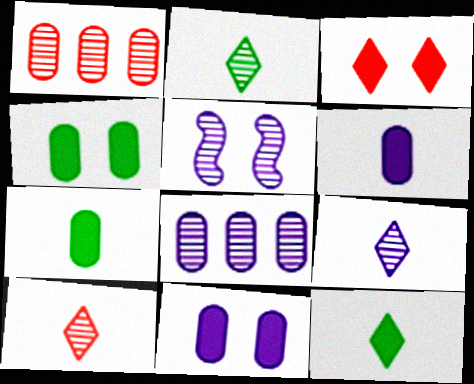[[1, 2, 5], 
[2, 9, 10], 
[5, 8, 9]]